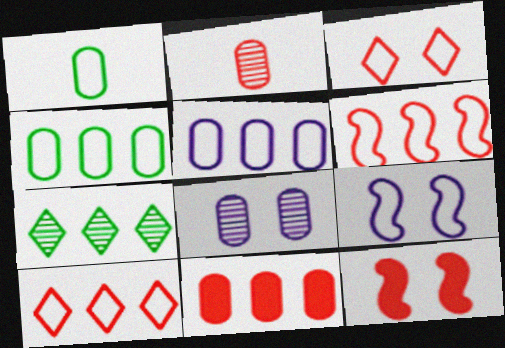[[1, 8, 11], 
[1, 9, 10], 
[2, 10, 12]]